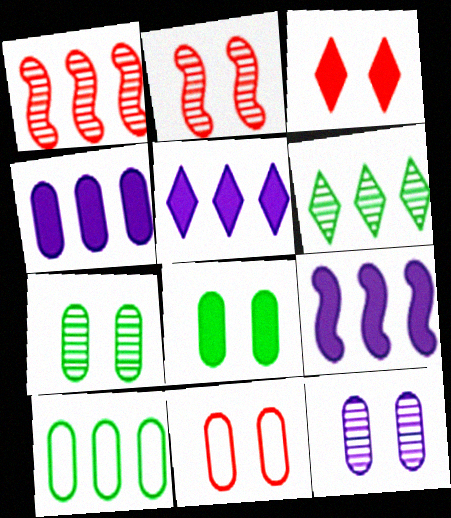[[1, 5, 10], 
[2, 3, 11], 
[4, 5, 9], 
[8, 11, 12]]